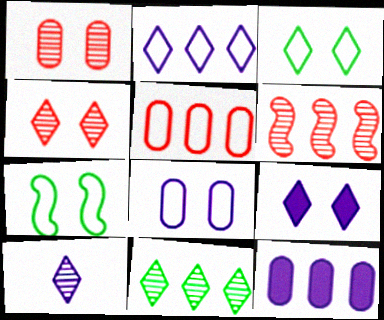[[1, 7, 9], 
[2, 9, 10], 
[3, 4, 9], 
[4, 10, 11]]